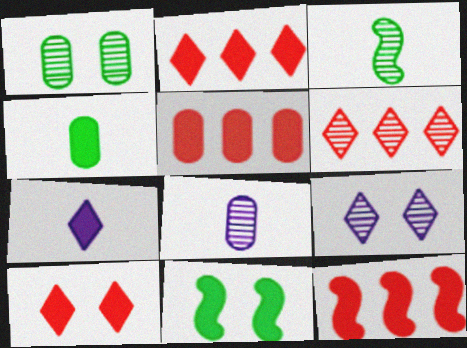[[2, 5, 12], 
[5, 7, 11]]